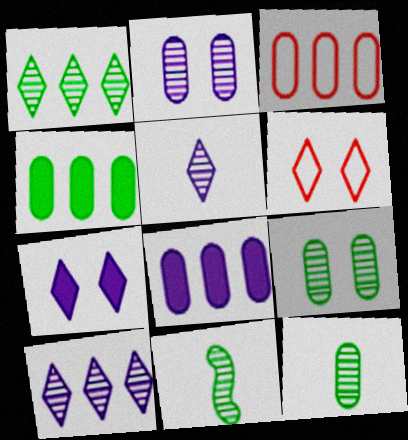[[1, 9, 11], 
[3, 7, 11], 
[6, 8, 11]]